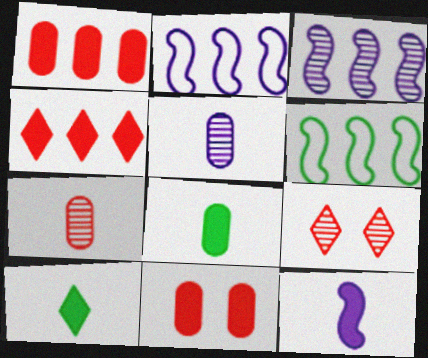[[2, 8, 9]]